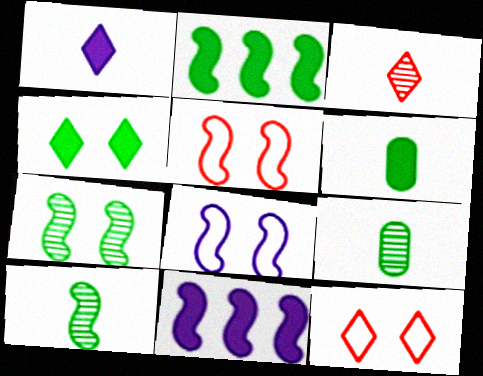[[2, 4, 6], 
[5, 10, 11], 
[9, 11, 12]]